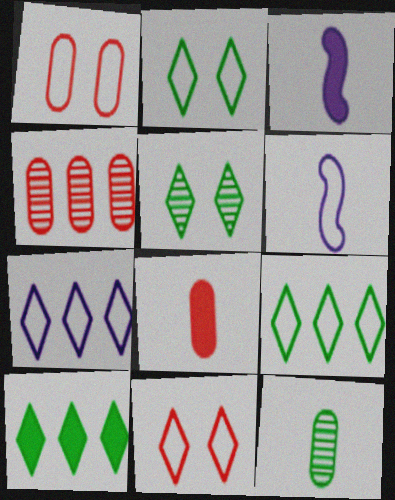[[1, 4, 8], 
[1, 6, 9], 
[2, 3, 4]]